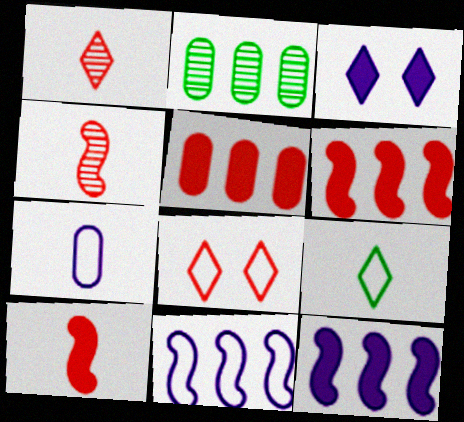[[4, 5, 8]]